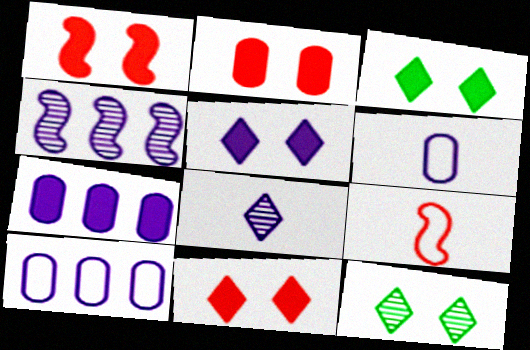[[1, 2, 11], 
[3, 5, 11], 
[4, 5, 6], 
[7, 9, 12]]